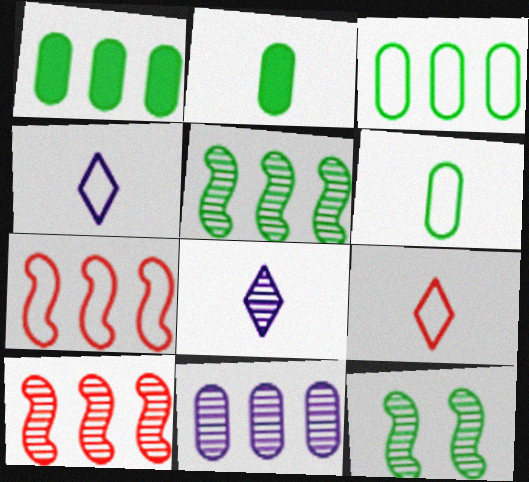[]